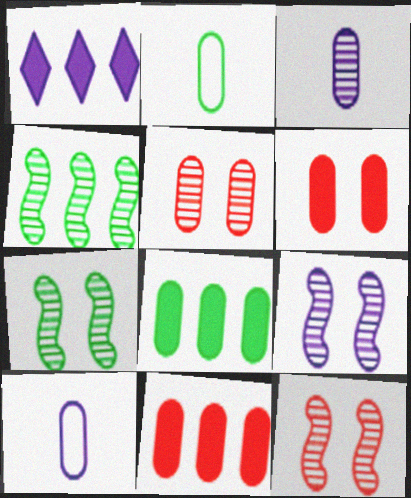[[1, 2, 12], 
[1, 9, 10], 
[5, 8, 10], 
[7, 9, 12]]